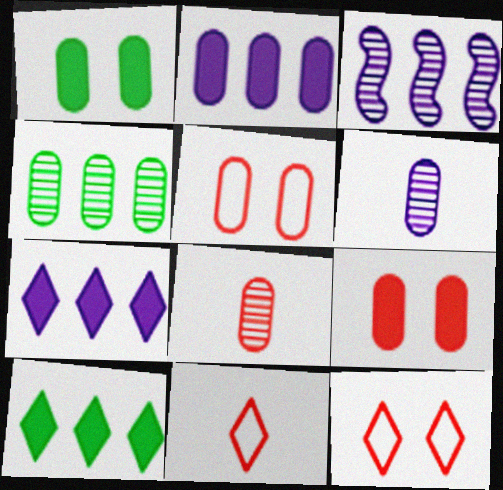[[1, 3, 11]]